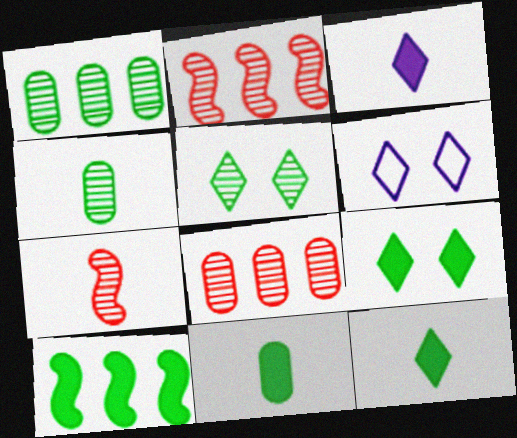[[2, 6, 11], 
[9, 10, 11]]